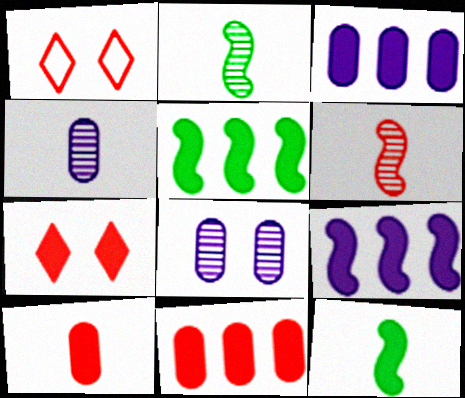[[1, 2, 3], 
[1, 4, 5], 
[1, 6, 11], 
[3, 7, 12]]